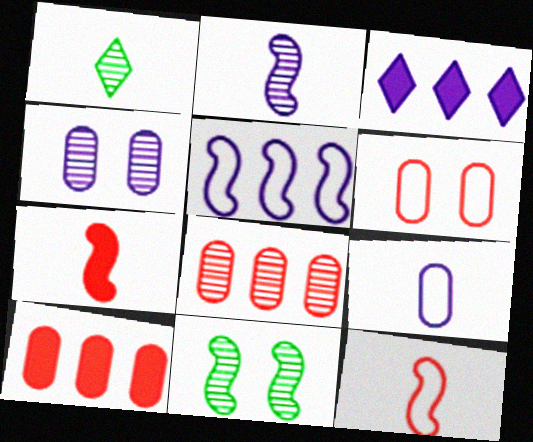[[1, 7, 9], 
[5, 7, 11]]